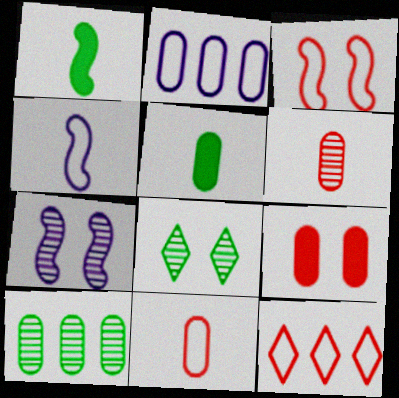[[3, 11, 12], 
[5, 7, 12]]